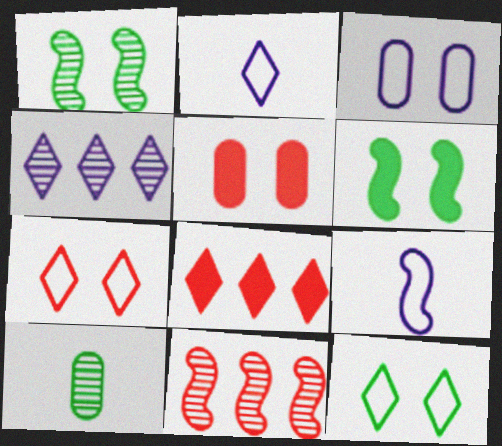[[6, 9, 11]]